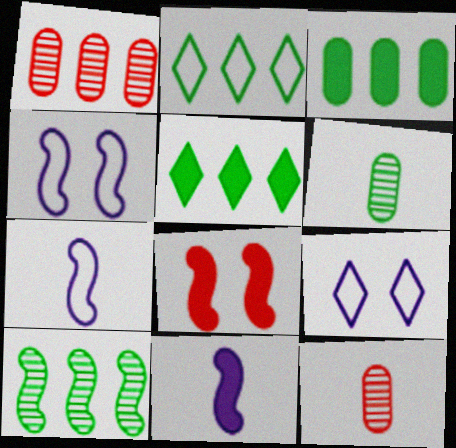[[2, 3, 10], 
[4, 5, 12], 
[7, 8, 10]]